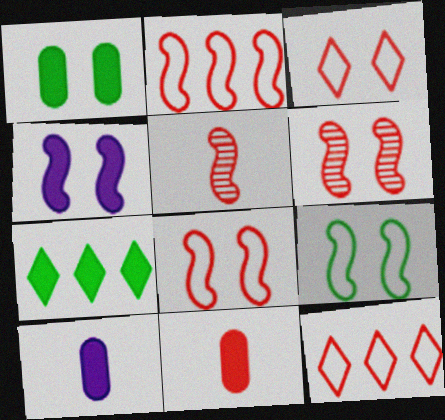[[4, 6, 9], 
[4, 7, 11], 
[6, 11, 12]]